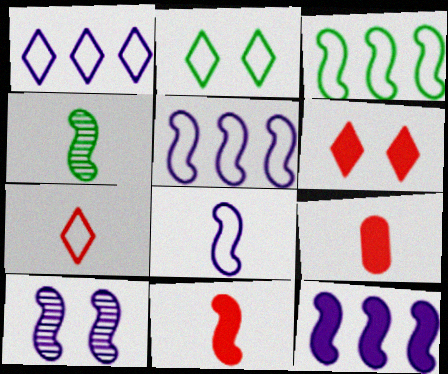[[1, 2, 7], 
[3, 10, 11], 
[4, 8, 11], 
[8, 10, 12]]